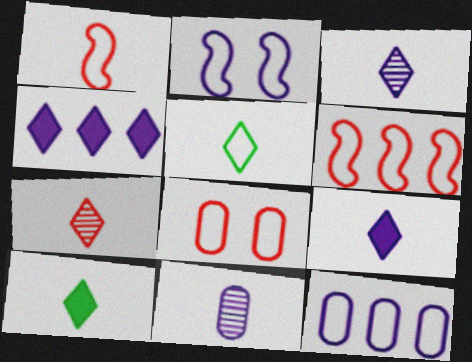[[1, 10, 11], 
[2, 4, 11], 
[5, 7, 9]]